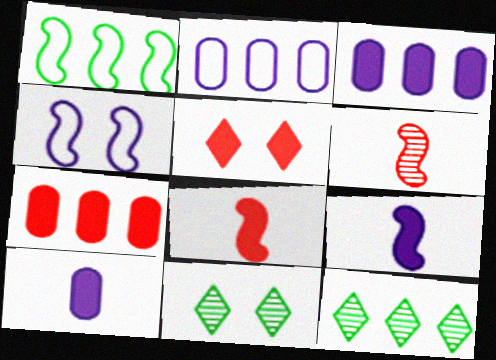[[2, 8, 11], 
[5, 7, 8]]